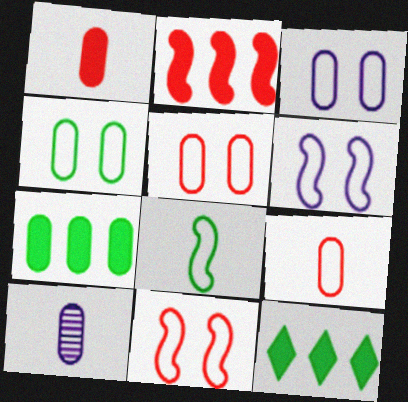[[3, 4, 5], 
[5, 7, 10], 
[10, 11, 12]]